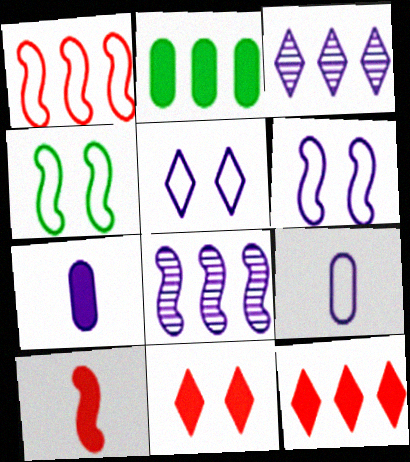[[1, 2, 3], 
[3, 6, 7], 
[4, 8, 10], 
[5, 7, 8]]